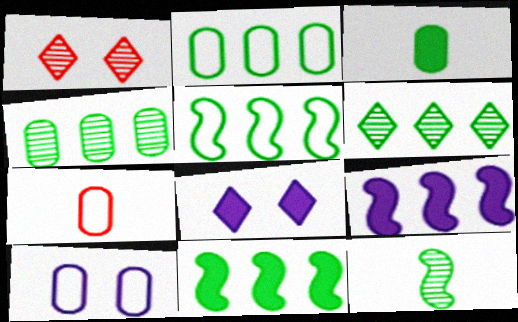[[2, 6, 11], 
[2, 7, 10]]